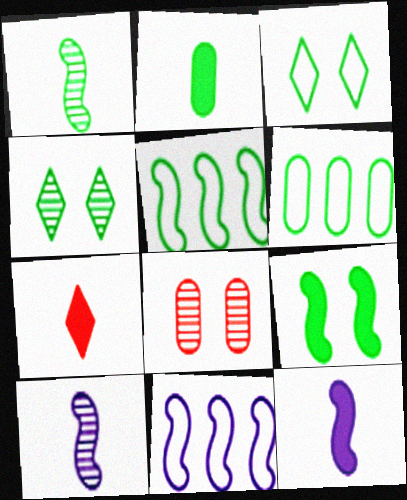[[1, 5, 9], 
[2, 4, 5], 
[2, 7, 12]]